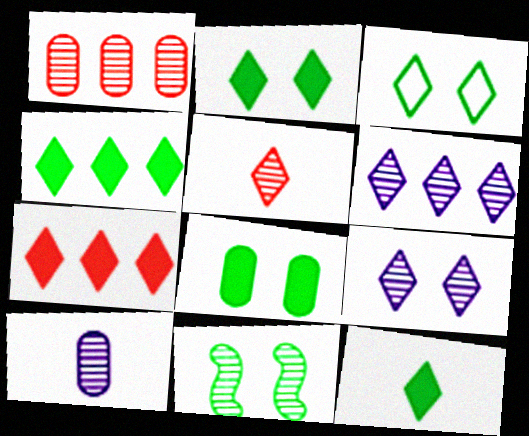[[2, 4, 12], 
[3, 8, 11]]